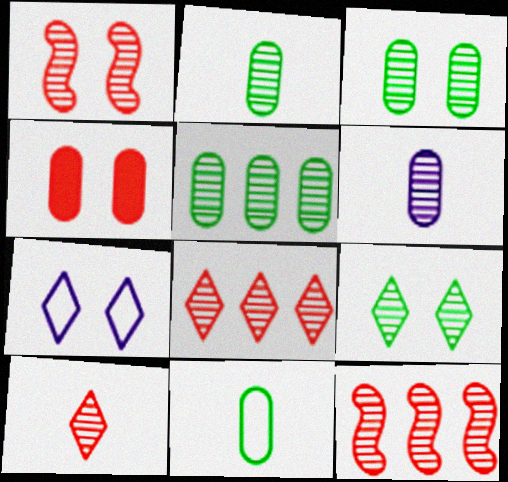[[2, 3, 5], 
[6, 9, 12]]